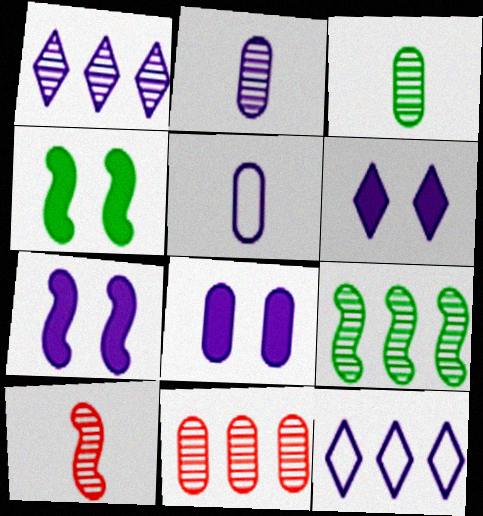[[1, 5, 7], 
[1, 9, 11], 
[2, 7, 12], 
[6, 7, 8]]